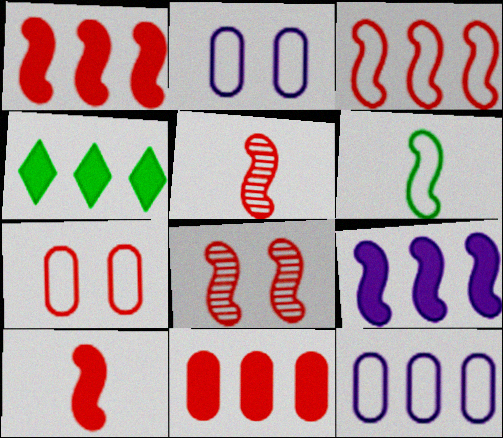[[2, 4, 5], 
[3, 8, 10], 
[4, 9, 11], 
[6, 8, 9]]